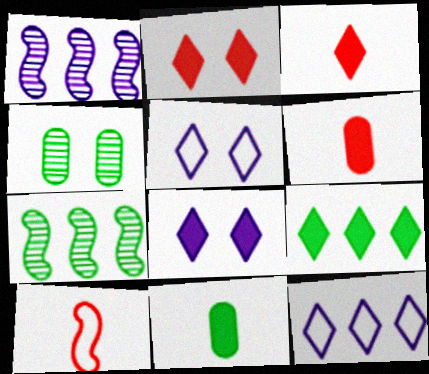[[3, 8, 9], 
[5, 6, 7]]